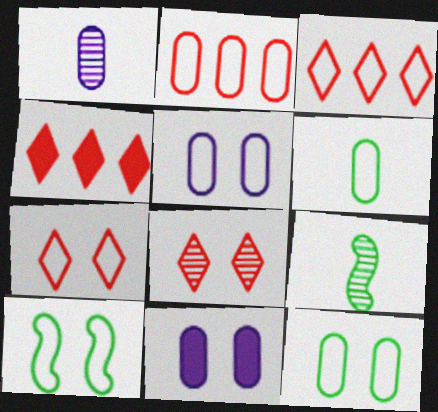[[1, 4, 10], 
[2, 5, 6], 
[3, 9, 11], 
[4, 5, 9], 
[5, 7, 10], 
[8, 10, 11]]